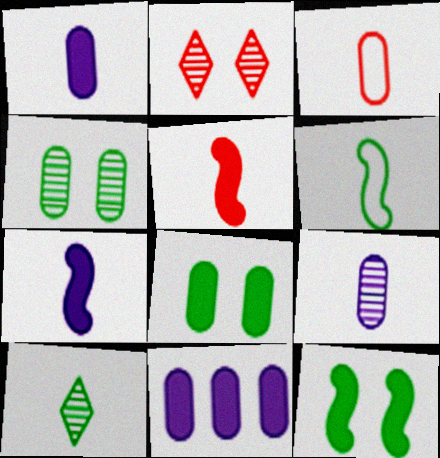[[2, 6, 11], 
[3, 4, 11], 
[3, 7, 10]]